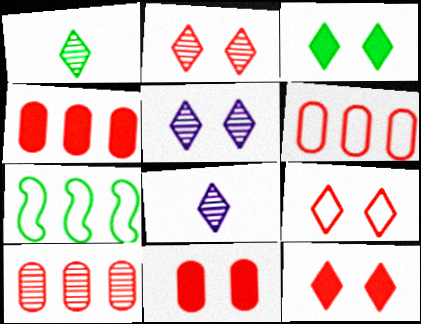[[2, 9, 12], 
[3, 5, 9], 
[4, 6, 10], 
[7, 8, 11]]